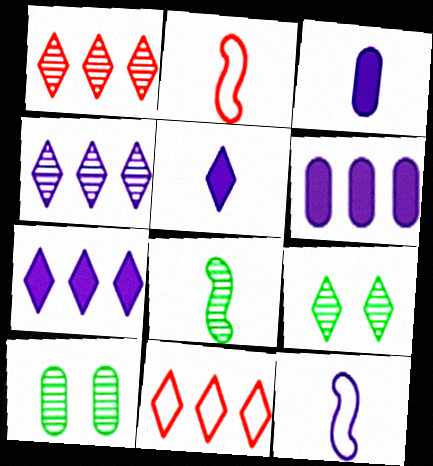[[2, 6, 9], 
[2, 7, 10], 
[5, 9, 11]]